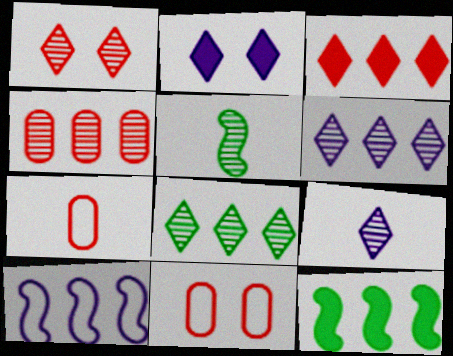[[1, 8, 9], 
[9, 11, 12]]